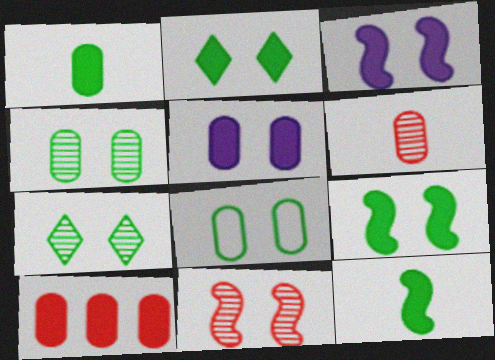[[1, 5, 10], 
[7, 8, 9]]